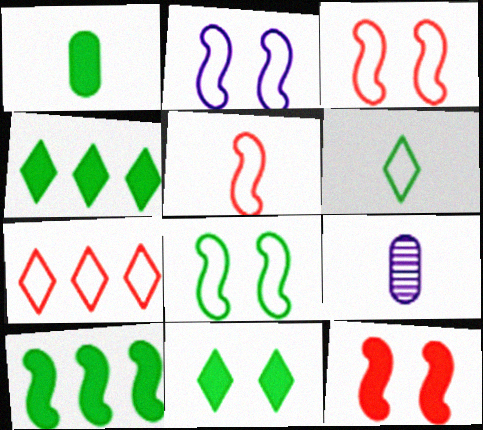[[1, 10, 11], 
[2, 3, 8], 
[3, 4, 9]]